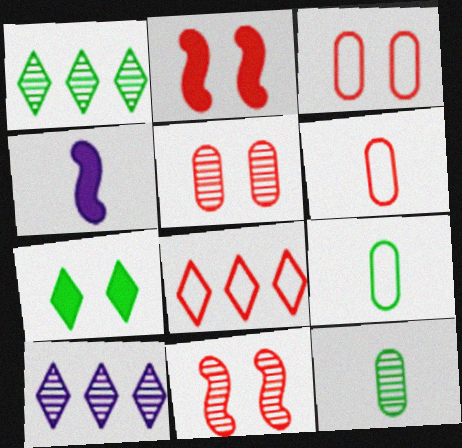[[1, 3, 4], 
[2, 9, 10], 
[10, 11, 12]]